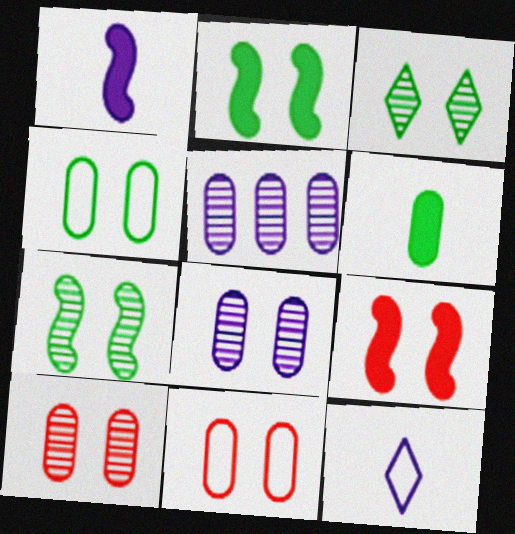[[2, 3, 4], 
[5, 6, 11]]